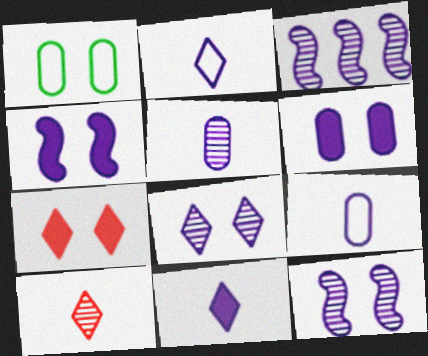[[1, 7, 12], 
[2, 3, 6], 
[3, 5, 8]]